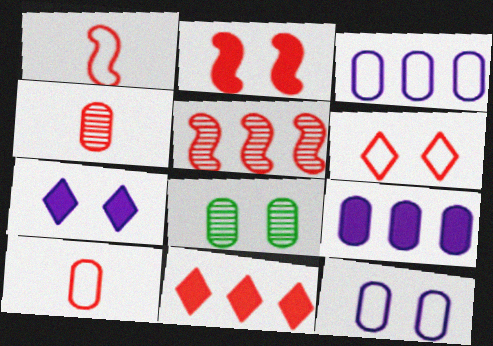[[1, 2, 5], 
[8, 9, 10]]